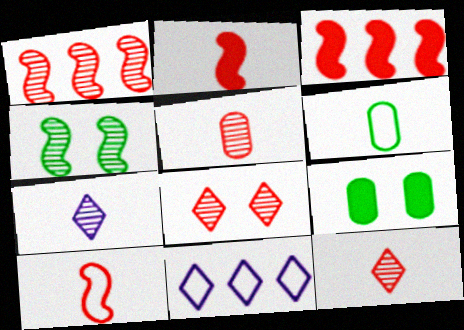[[1, 5, 8], 
[2, 6, 7]]